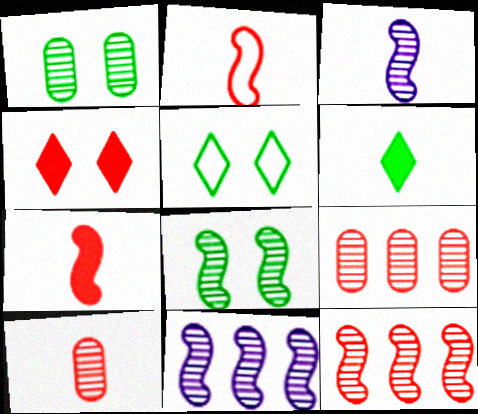[[2, 4, 9], 
[3, 8, 12]]